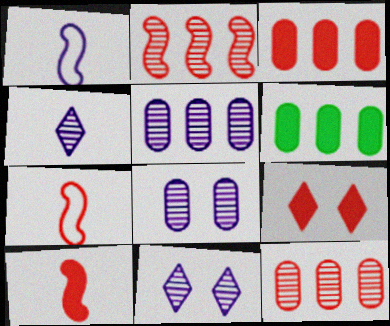[[3, 9, 10], 
[6, 7, 11], 
[7, 9, 12]]